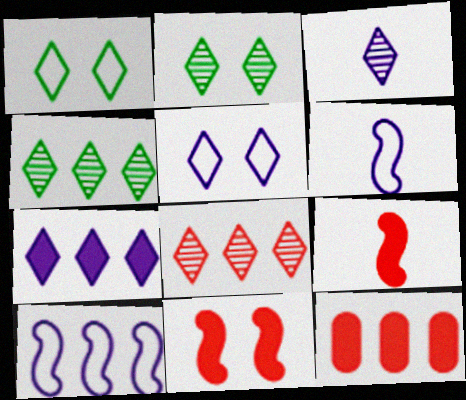[[2, 3, 8], 
[2, 6, 12], 
[3, 5, 7], 
[4, 10, 12]]